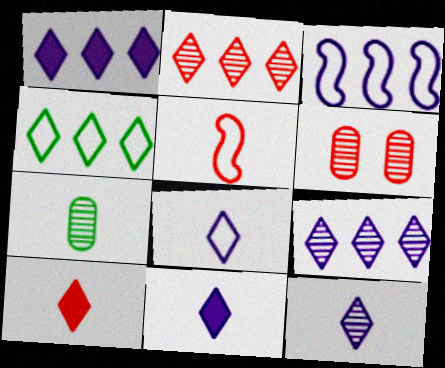[[1, 2, 4], 
[5, 7, 11], 
[8, 11, 12]]